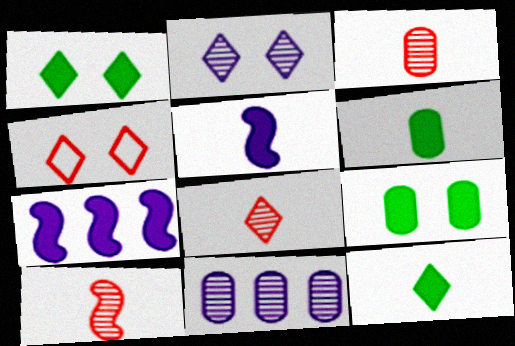[[1, 2, 4], 
[3, 8, 10]]